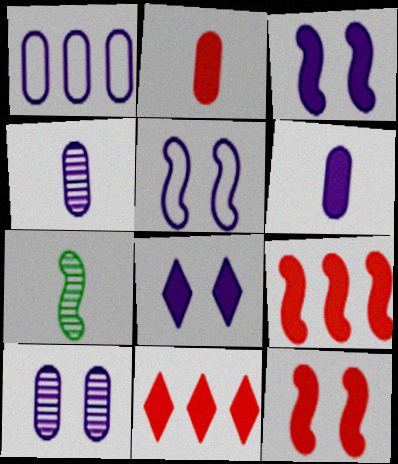[[1, 6, 10], 
[2, 11, 12], 
[5, 7, 9], 
[5, 8, 10]]